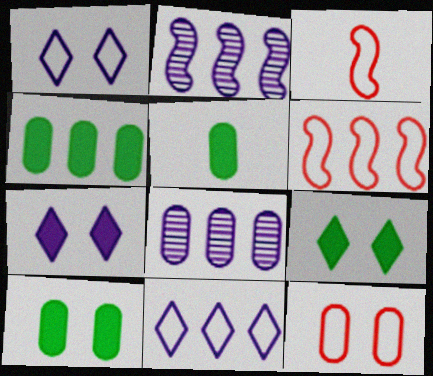[[3, 8, 9], 
[4, 5, 10], 
[5, 8, 12]]